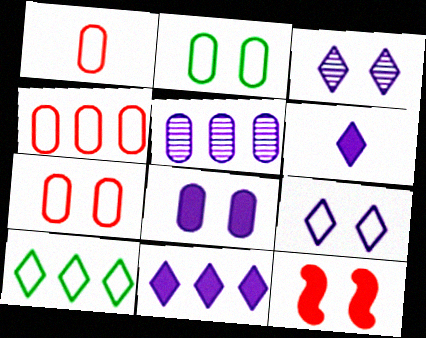[[1, 4, 7], 
[2, 3, 12]]